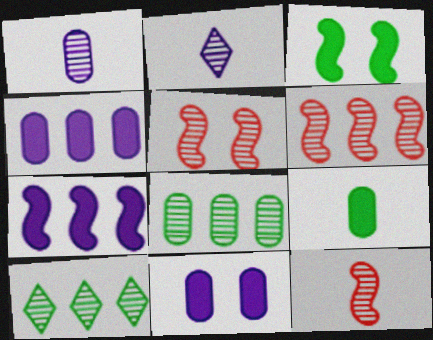[[1, 5, 10], 
[2, 5, 8], 
[5, 6, 12]]